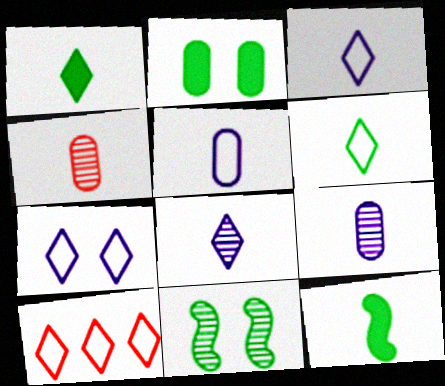[[3, 4, 12], 
[6, 7, 10]]